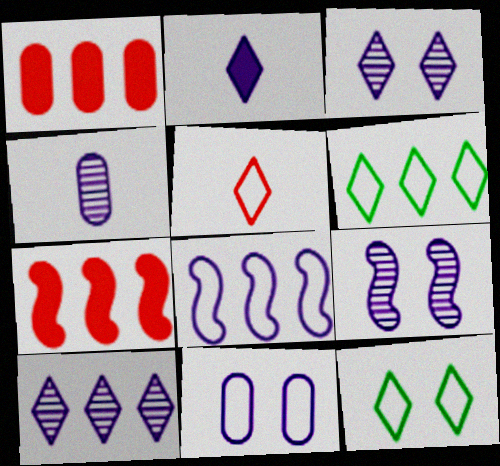[[4, 7, 12], 
[4, 9, 10]]